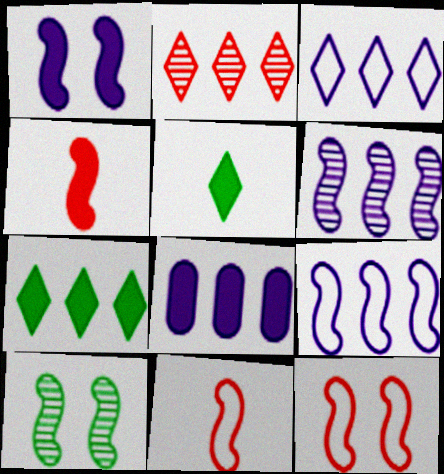[[1, 10, 12], 
[2, 3, 7], 
[3, 6, 8], 
[4, 9, 10]]